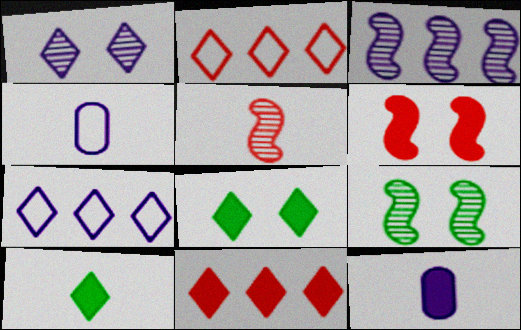[[1, 2, 10], 
[2, 9, 12], 
[3, 5, 9], 
[4, 5, 10], 
[4, 9, 11]]